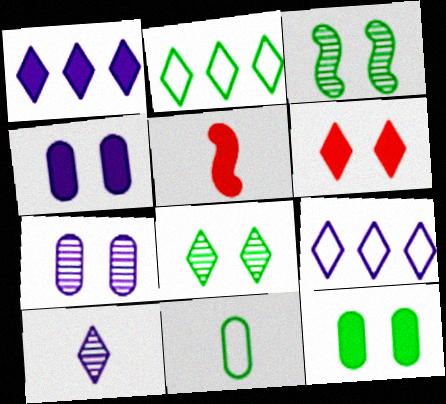[[1, 5, 12], 
[2, 5, 7], 
[2, 6, 10], 
[5, 10, 11]]